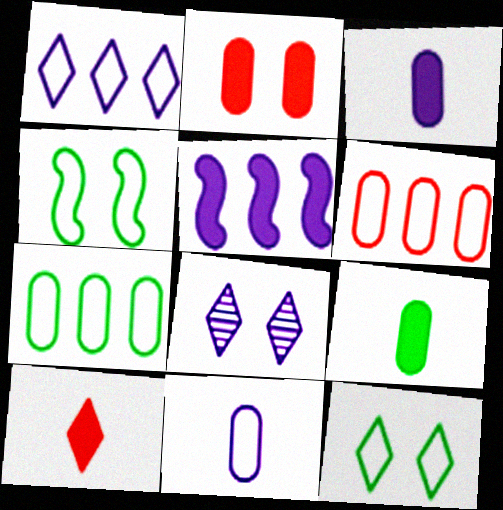[[2, 4, 8], 
[5, 8, 11]]